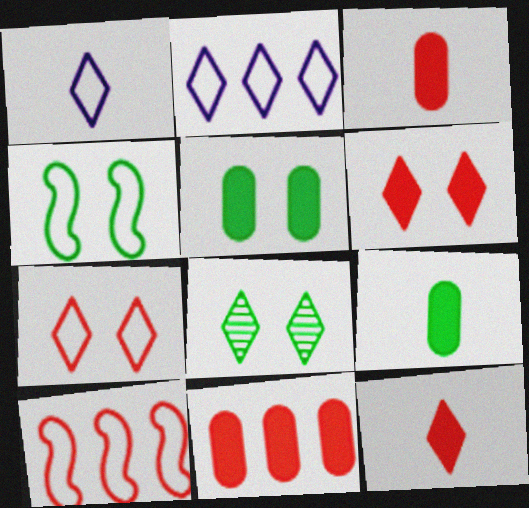[[2, 8, 12], 
[4, 5, 8]]